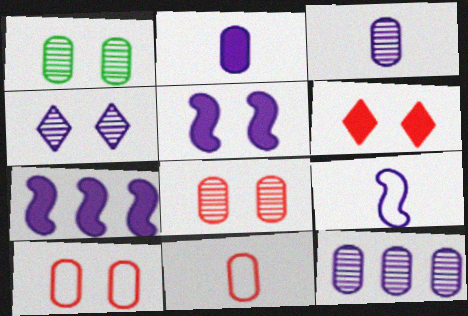[]